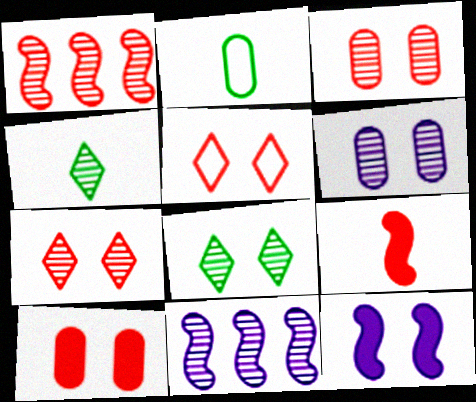[[1, 4, 6], 
[3, 4, 11]]